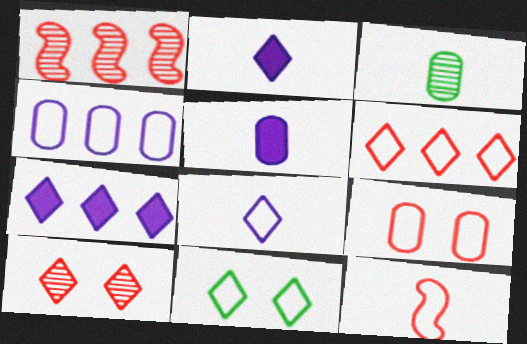[[1, 5, 11], 
[2, 3, 12], 
[4, 11, 12], 
[6, 8, 11], 
[6, 9, 12]]